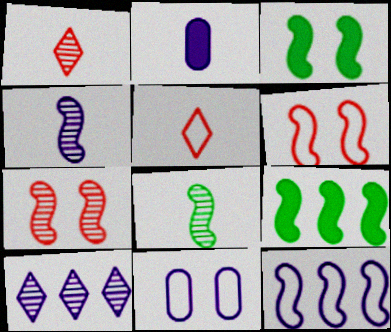[[1, 9, 11], 
[2, 5, 8], 
[4, 6, 9]]